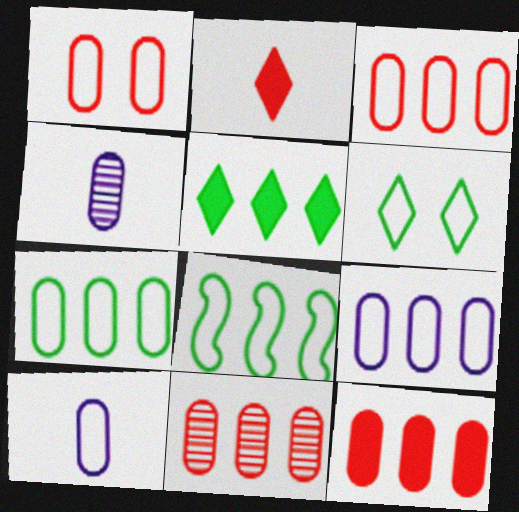[[1, 7, 10], 
[3, 7, 9], 
[3, 11, 12]]